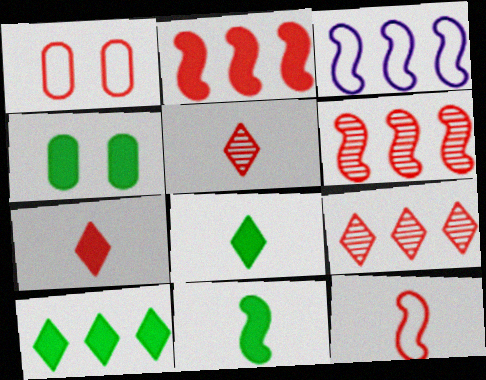[[1, 2, 5], 
[1, 6, 7], 
[3, 4, 5], 
[4, 10, 11]]